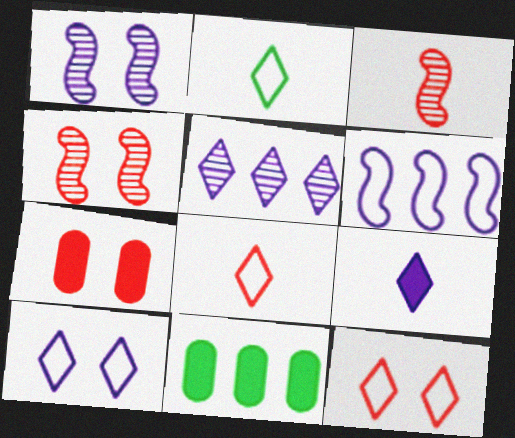[[1, 8, 11], 
[3, 10, 11], 
[4, 7, 12], 
[5, 9, 10]]